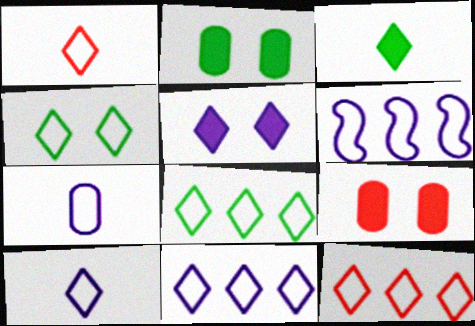[[1, 4, 11], 
[4, 10, 12], 
[8, 11, 12]]